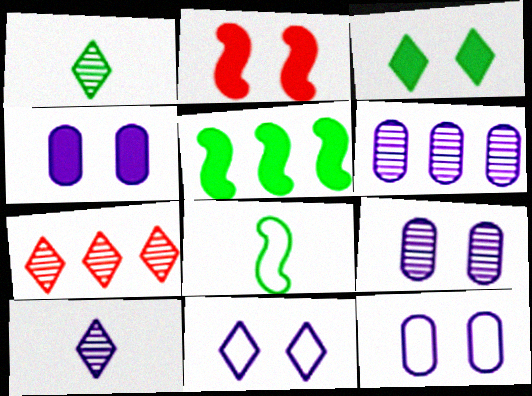[[2, 3, 4], 
[4, 7, 8], 
[4, 9, 12]]